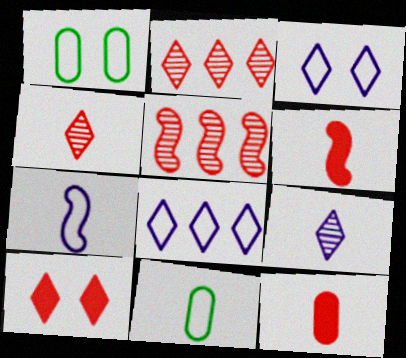[[6, 9, 11]]